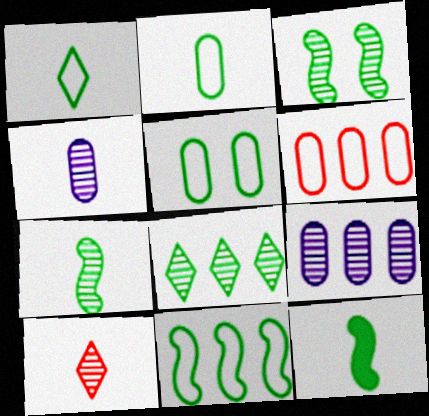[[1, 5, 11], 
[3, 9, 10], 
[3, 11, 12], 
[4, 7, 10], 
[5, 8, 12]]